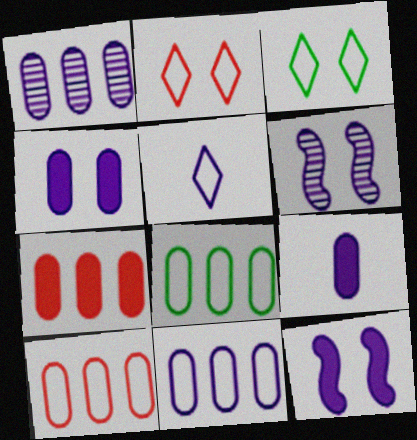[[1, 5, 12], 
[1, 7, 8], 
[8, 10, 11]]